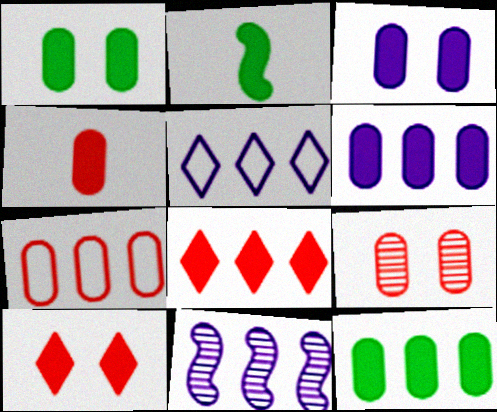[[1, 4, 6], 
[2, 3, 8], 
[2, 5, 9], 
[2, 6, 10], 
[3, 4, 12], 
[4, 7, 9], 
[5, 6, 11]]